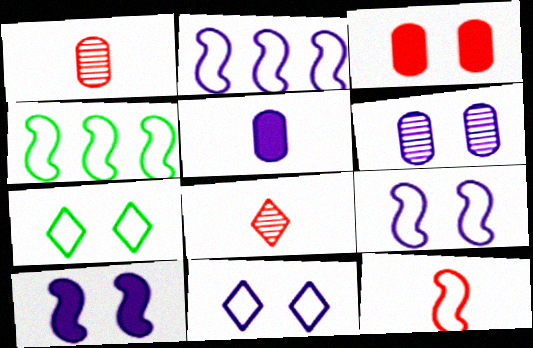[[4, 9, 12], 
[6, 10, 11]]